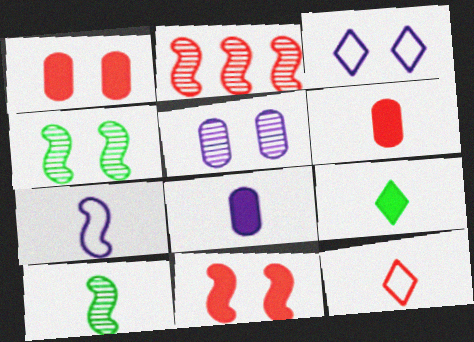[[1, 2, 12], 
[1, 3, 4], 
[8, 10, 12]]